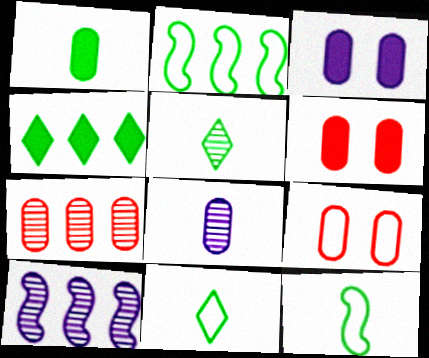[[1, 5, 12], 
[6, 10, 11]]